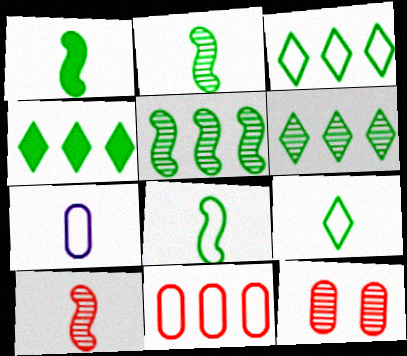[[1, 2, 8], 
[3, 4, 6]]